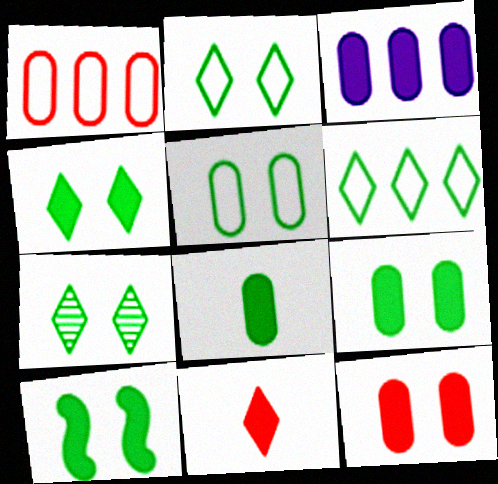[[2, 4, 7], 
[3, 8, 12], 
[3, 10, 11], 
[4, 9, 10], 
[5, 7, 10]]